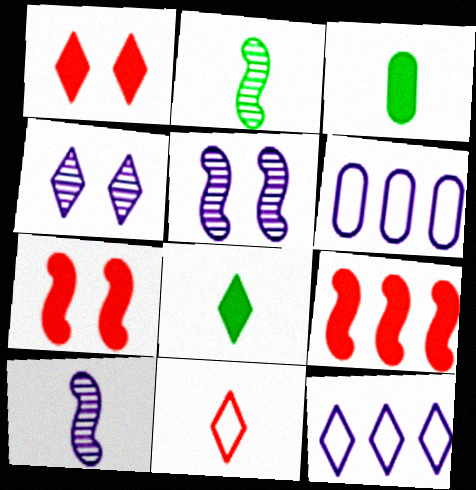[[1, 2, 6], 
[3, 10, 11]]